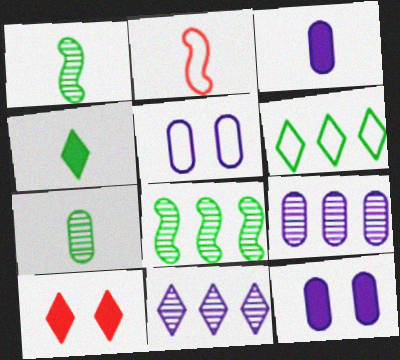[[2, 5, 6], 
[3, 5, 9]]